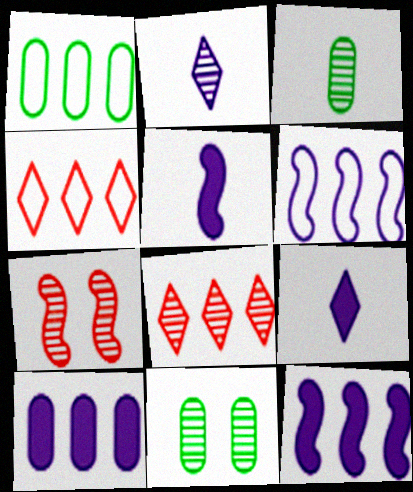[[1, 4, 6], 
[1, 7, 9], 
[1, 8, 12], 
[4, 5, 11]]